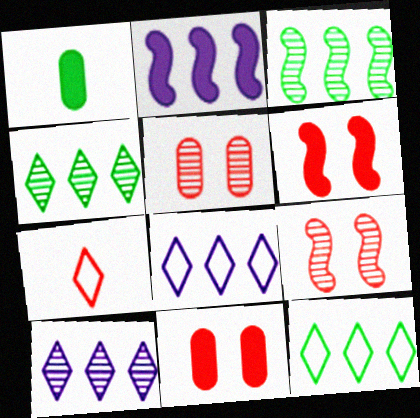[[1, 8, 9]]